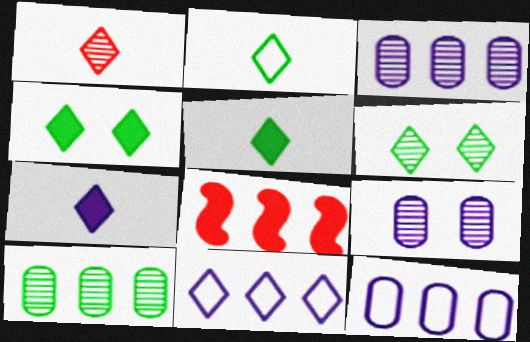[[1, 2, 7], 
[1, 4, 11], 
[2, 8, 9], 
[8, 10, 11]]